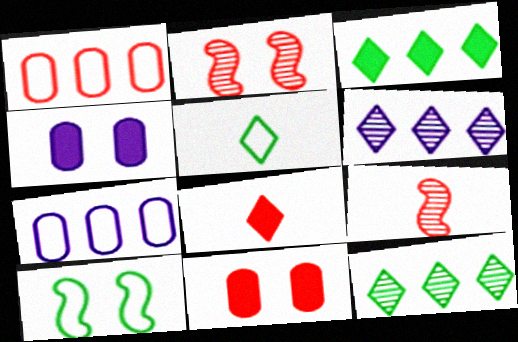[[1, 2, 8]]